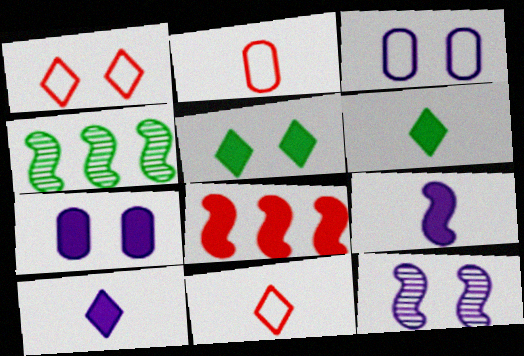[[4, 7, 11], 
[6, 7, 8]]